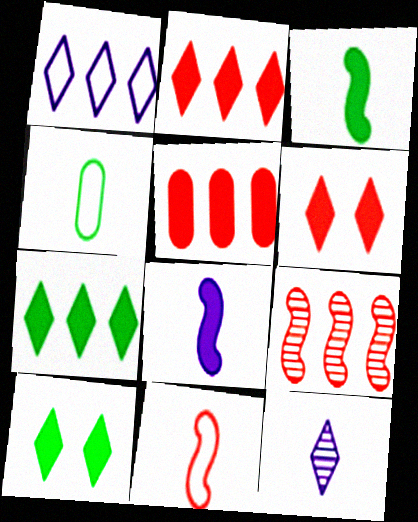[[5, 8, 10]]